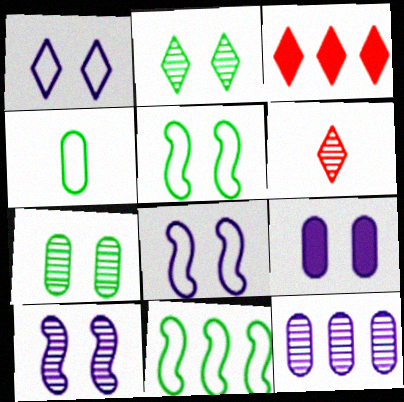[[1, 9, 10], 
[3, 4, 10], 
[3, 11, 12], 
[6, 9, 11]]